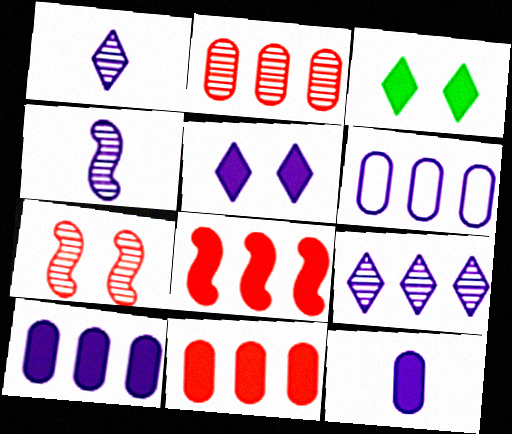[[3, 8, 12], 
[4, 5, 6]]